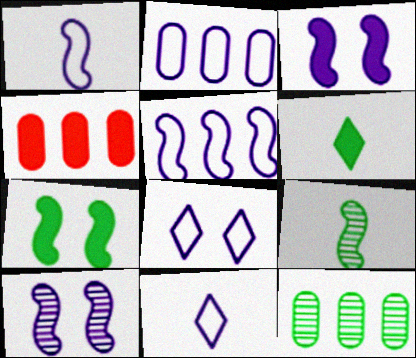[[1, 2, 8], 
[2, 4, 12], 
[3, 4, 6], 
[4, 8, 9]]